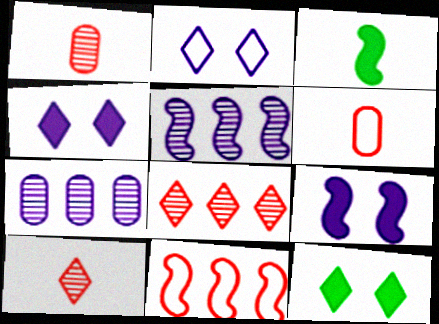[[5, 6, 12]]